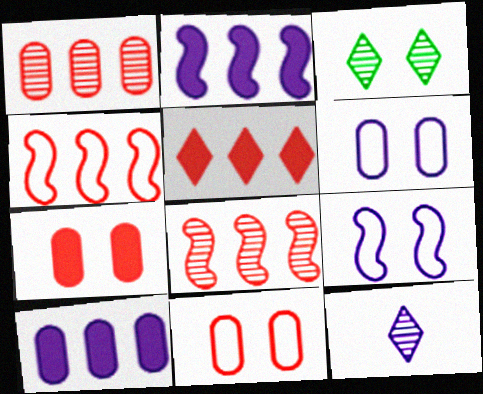[[1, 4, 5], 
[2, 6, 12], 
[3, 7, 9], 
[9, 10, 12]]